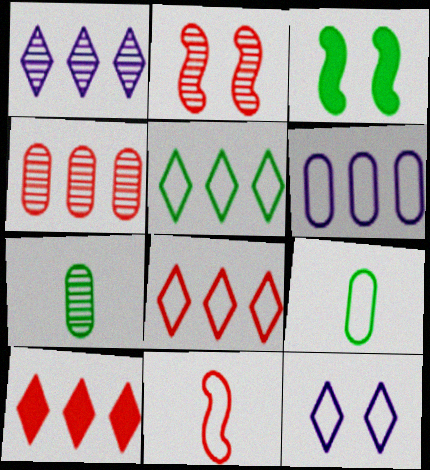[[1, 2, 7], 
[1, 5, 10], 
[3, 5, 7]]